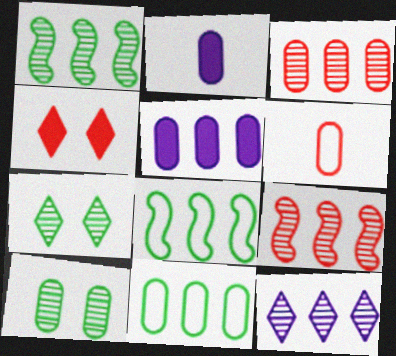[[1, 3, 12], 
[3, 5, 11], 
[4, 6, 9], 
[5, 6, 10]]